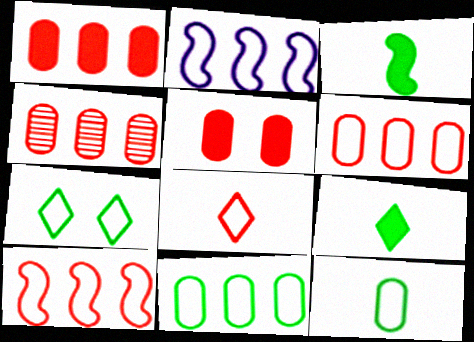[[1, 4, 6]]